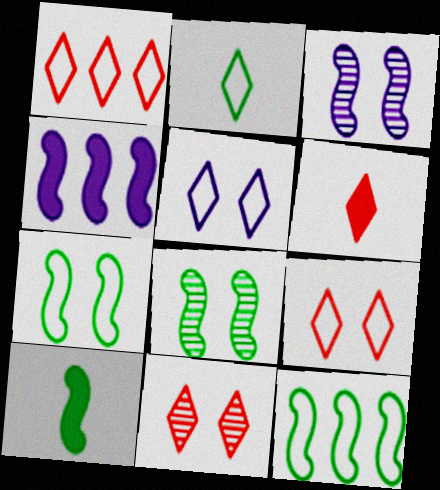[[1, 2, 5], 
[1, 6, 11], 
[8, 10, 12]]